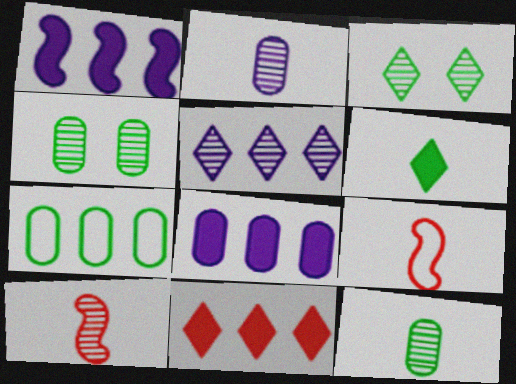[[2, 6, 9], 
[3, 8, 9], 
[4, 5, 10]]